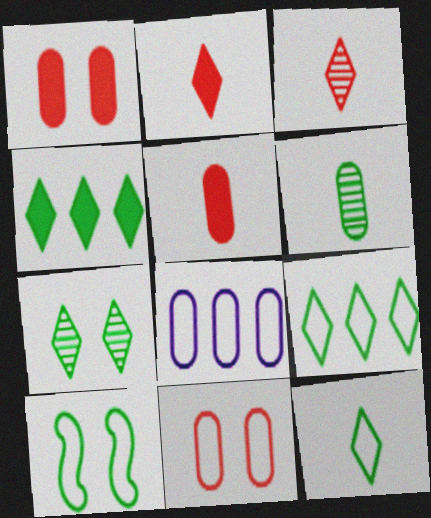[[1, 6, 8], 
[4, 6, 10], 
[4, 7, 12]]